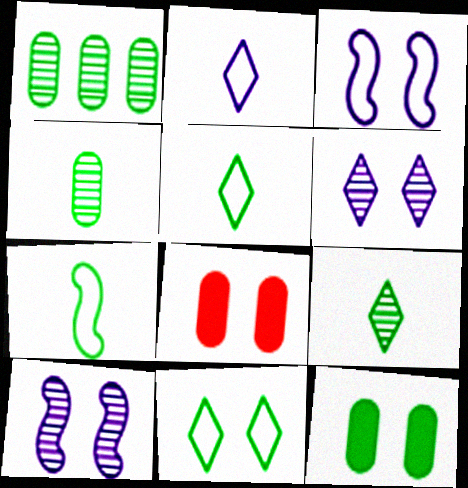[[8, 10, 11]]